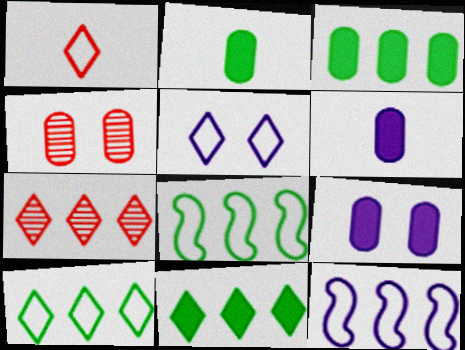[[1, 5, 10], 
[3, 7, 12]]